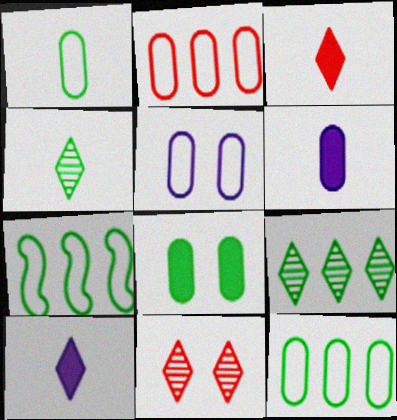[[1, 2, 5], 
[4, 7, 8], 
[6, 7, 11]]